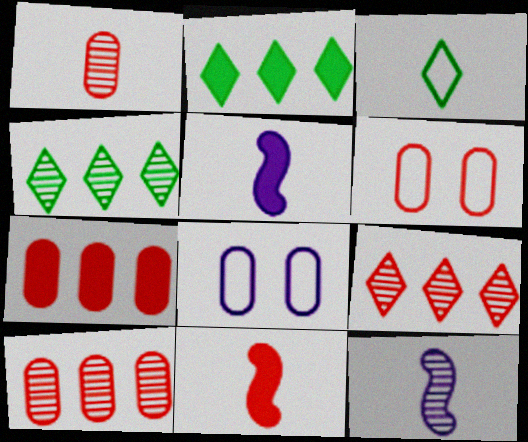[[1, 3, 5], 
[1, 6, 7], 
[2, 6, 12], 
[4, 5, 6], 
[4, 8, 11], 
[6, 9, 11]]